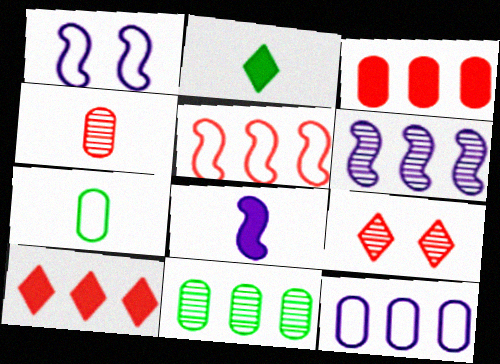[[1, 6, 8], 
[3, 11, 12]]